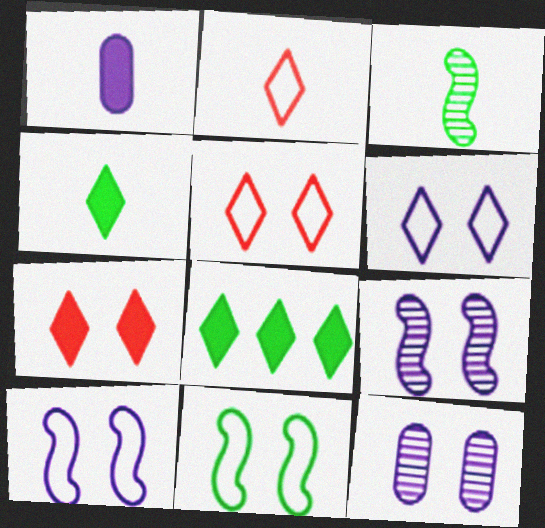[[1, 2, 3], 
[7, 11, 12]]